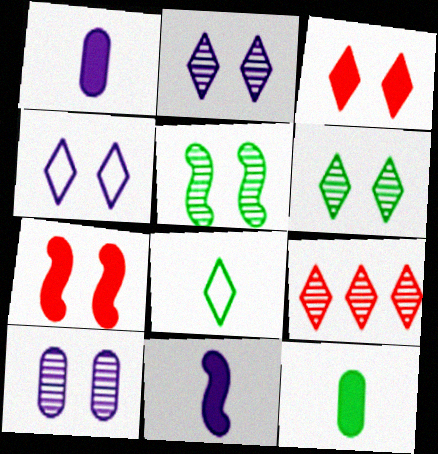[[3, 4, 6]]